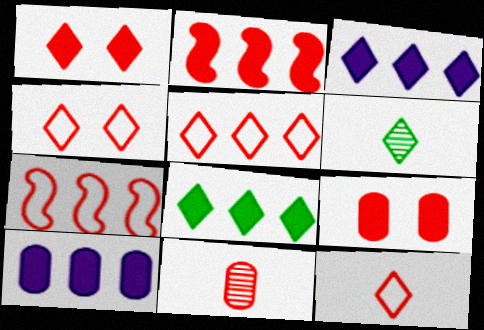[[1, 7, 11], 
[2, 4, 11], 
[2, 8, 10], 
[3, 4, 6], 
[4, 5, 12]]